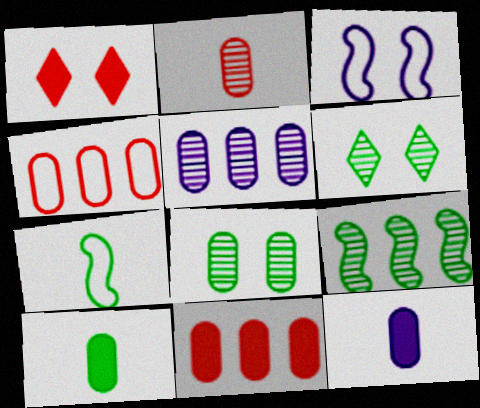[[1, 3, 8], 
[1, 5, 7], 
[2, 5, 8], 
[4, 8, 12]]